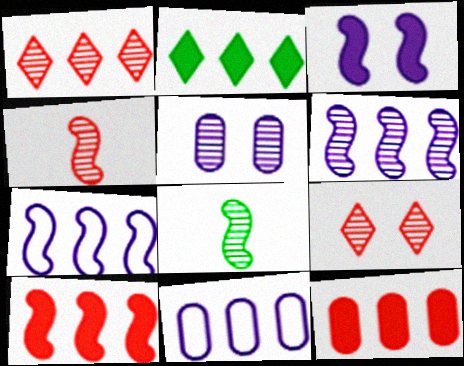[[1, 5, 8]]